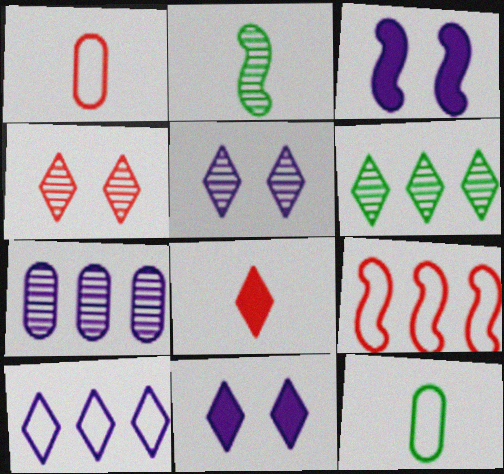[[1, 3, 6], 
[2, 3, 9], 
[2, 4, 7]]